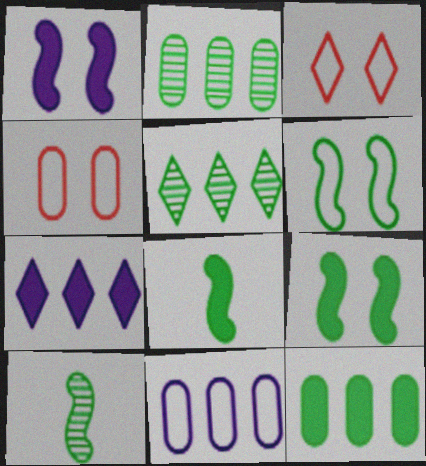[[4, 7, 10]]